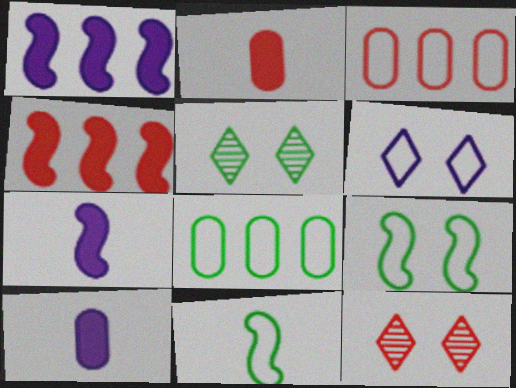[[3, 5, 7], 
[3, 6, 11], 
[7, 8, 12]]